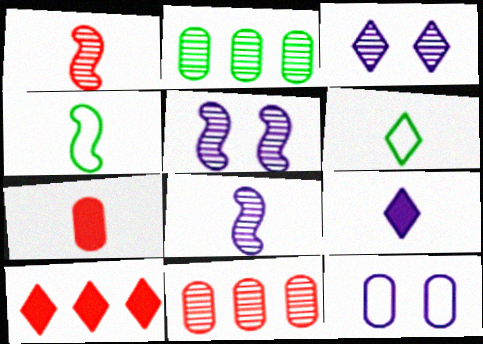[[1, 2, 3], 
[2, 7, 12], 
[3, 6, 10], 
[6, 7, 8]]